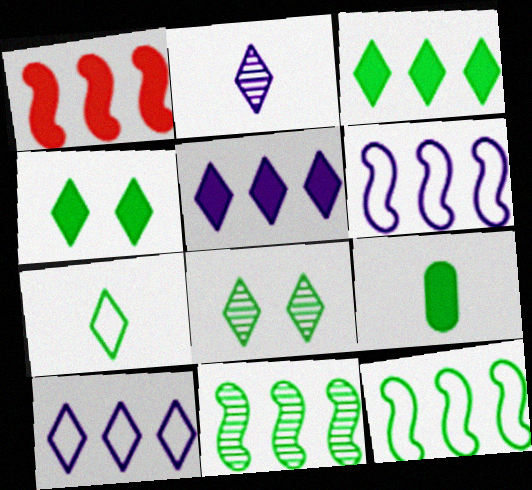[[1, 6, 11], 
[3, 7, 8], 
[8, 9, 12]]